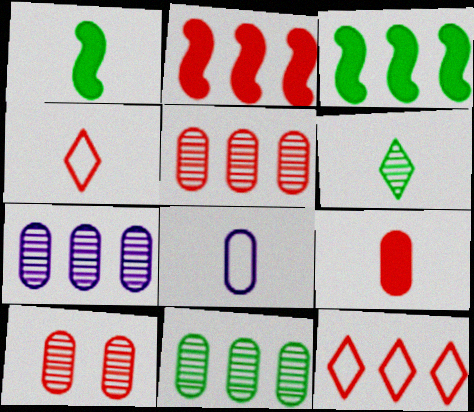[[2, 4, 10], 
[2, 5, 12], 
[3, 7, 12], 
[5, 7, 11]]